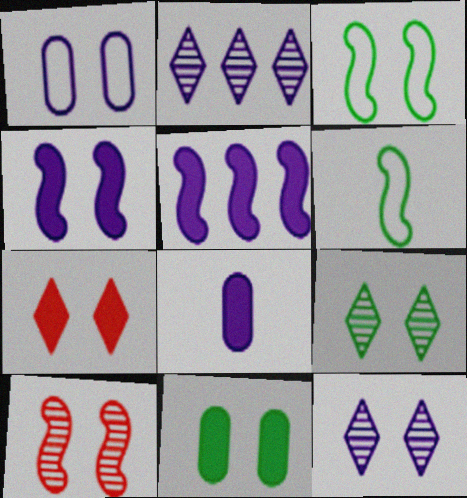[[1, 4, 12], 
[3, 4, 10], 
[3, 9, 11], 
[4, 7, 11], 
[5, 6, 10]]